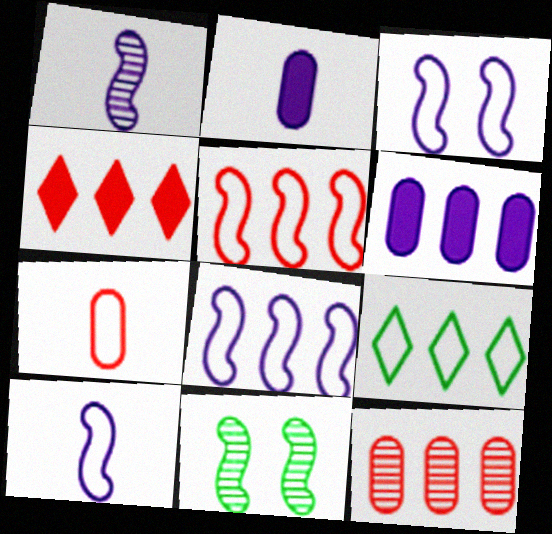[[3, 7, 9], 
[3, 8, 10], 
[4, 5, 12]]